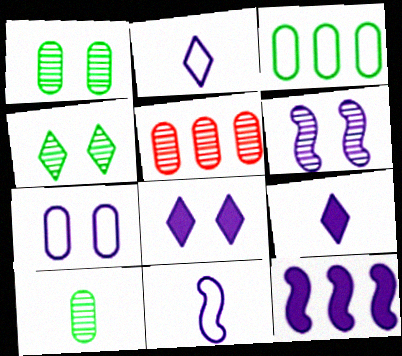[[6, 7, 8], 
[6, 11, 12]]